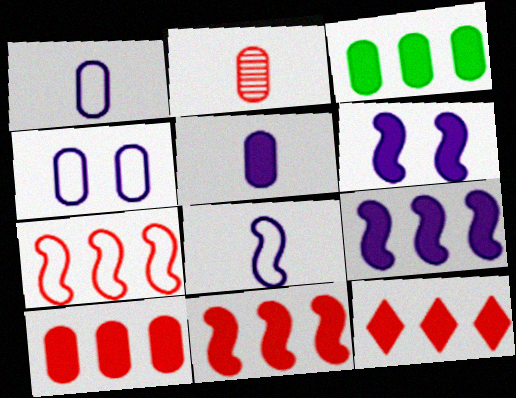[[2, 3, 4], 
[3, 9, 12], 
[10, 11, 12]]